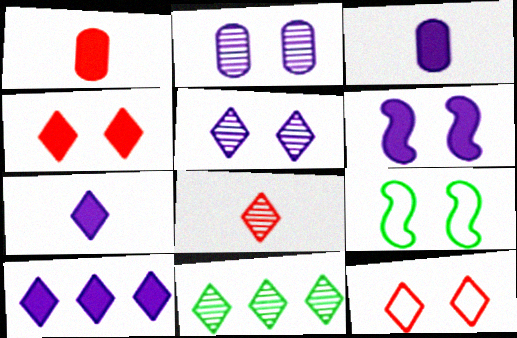[[2, 4, 9], 
[3, 6, 10], 
[5, 8, 11], 
[7, 11, 12]]